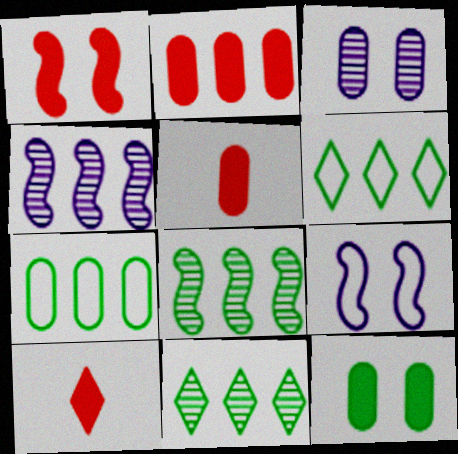[[1, 2, 10], 
[2, 4, 6], 
[3, 5, 7], 
[5, 9, 11]]